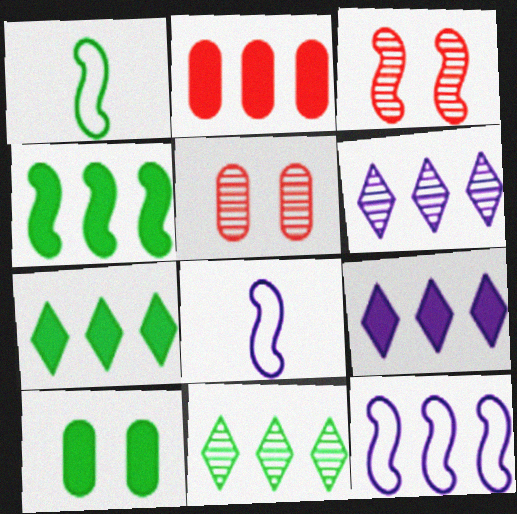[[1, 5, 9], 
[1, 10, 11], 
[2, 4, 9], 
[2, 11, 12], 
[3, 4, 8], 
[5, 7, 8]]